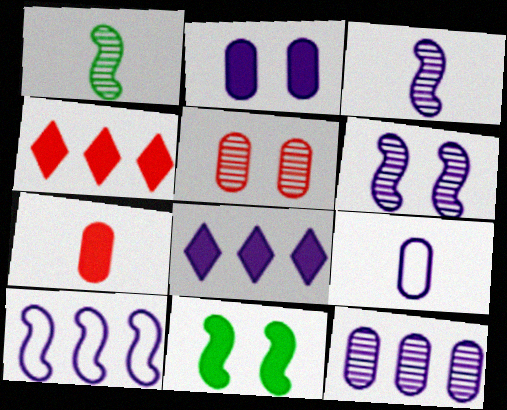[[2, 9, 12], 
[6, 8, 9], 
[7, 8, 11], 
[8, 10, 12]]